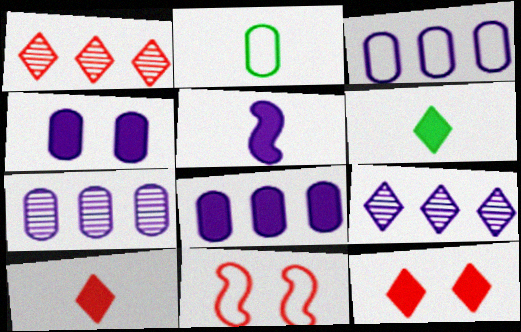[[3, 7, 8], 
[6, 7, 11]]